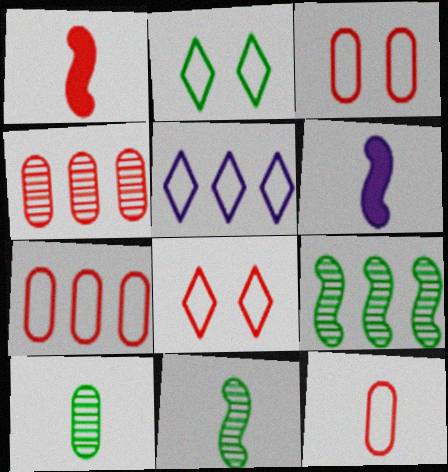[[1, 4, 8], 
[2, 4, 6], 
[3, 7, 12]]